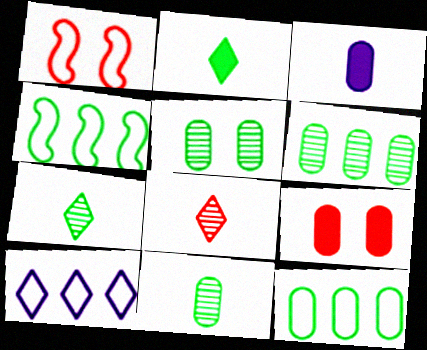[[2, 4, 5], 
[5, 6, 11]]